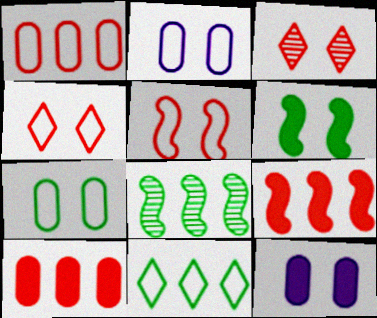[[2, 3, 6]]